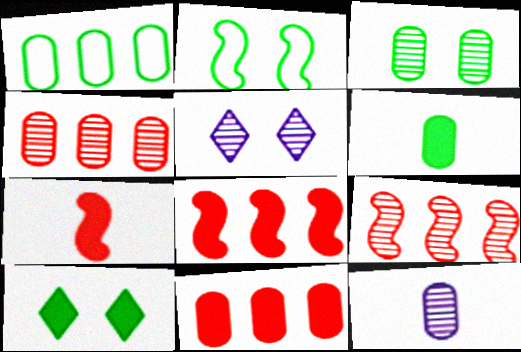[[1, 3, 6], 
[1, 5, 7], 
[2, 3, 10], 
[3, 4, 12]]